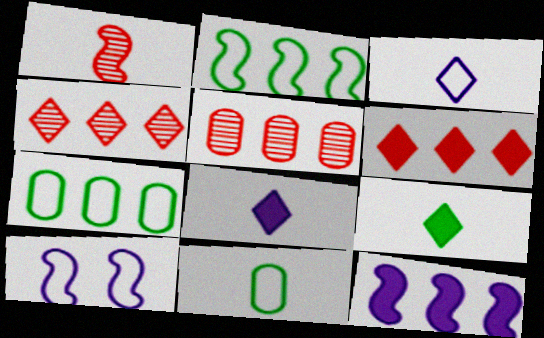[[1, 8, 11], 
[4, 7, 12], 
[5, 9, 10]]